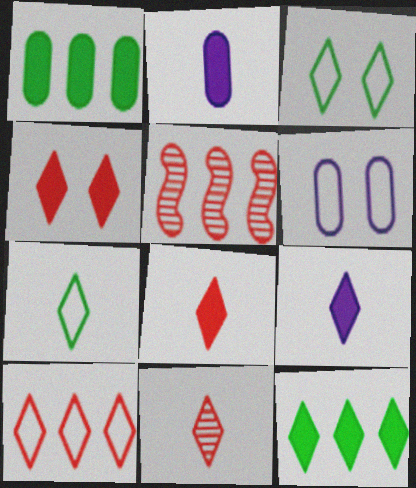[[2, 3, 5], 
[4, 9, 12], 
[4, 10, 11], 
[7, 9, 11]]